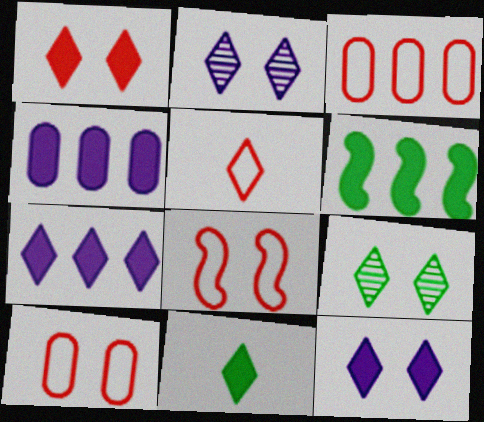[[1, 7, 11], 
[3, 5, 8], 
[5, 7, 9]]